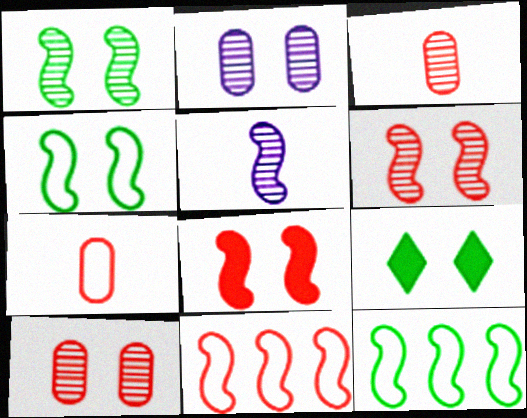[[5, 8, 12]]